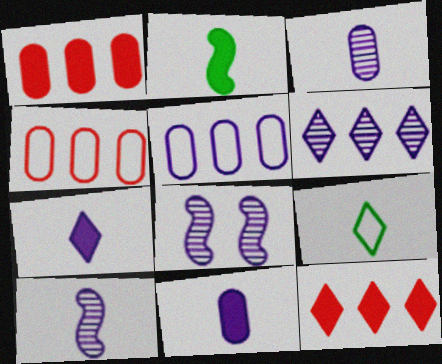[[1, 8, 9], 
[3, 6, 8], 
[5, 7, 8]]